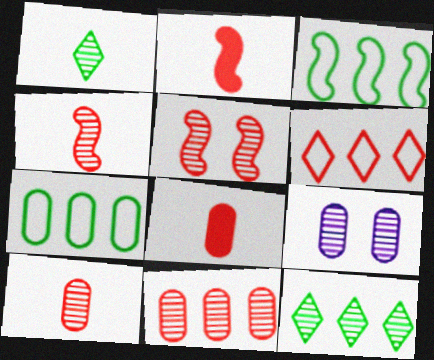[[4, 9, 12], 
[5, 6, 8], 
[7, 8, 9]]